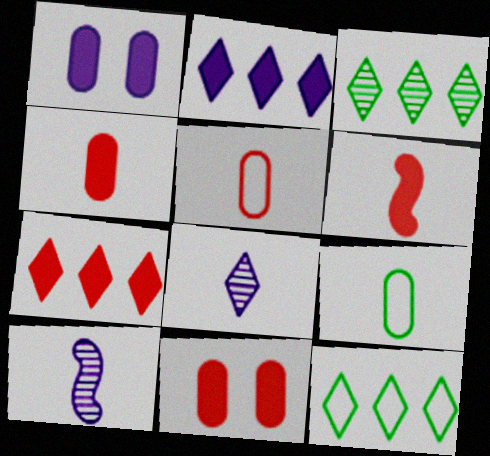[[6, 7, 11], 
[6, 8, 9], 
[10, 11, 12]]